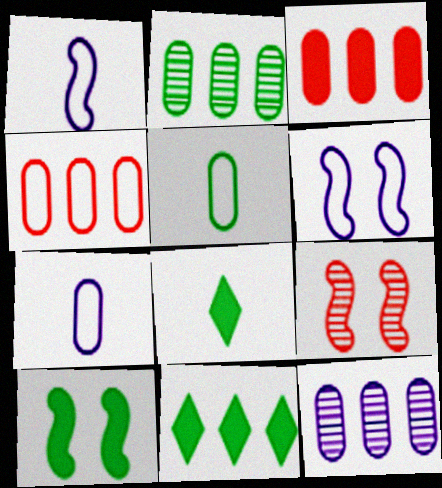[[6, 9, 10], 
[7, 9, 11]]